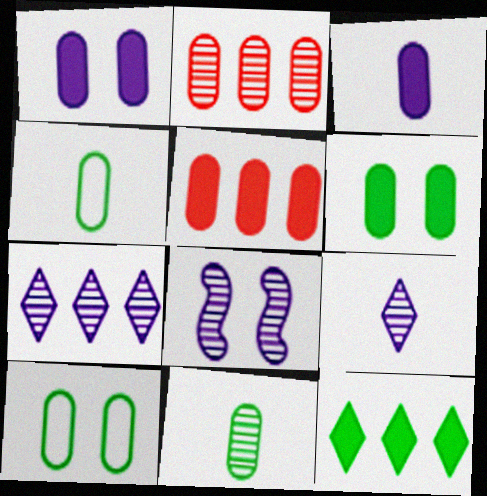[[1, 2, 4], 
[2, 3, 10], 
[3, 5, 6]]